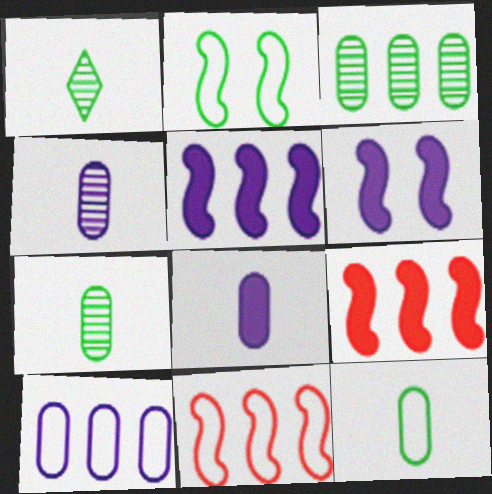[]